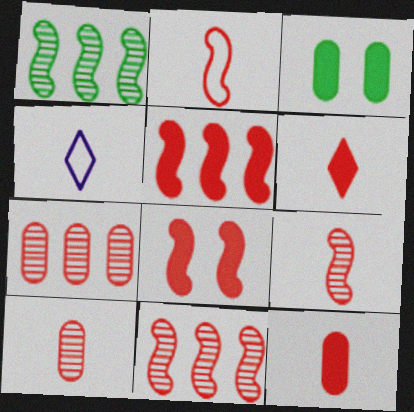[[2, 6, 10], 
[2, 8, 11], 
[3, 4, 11]]